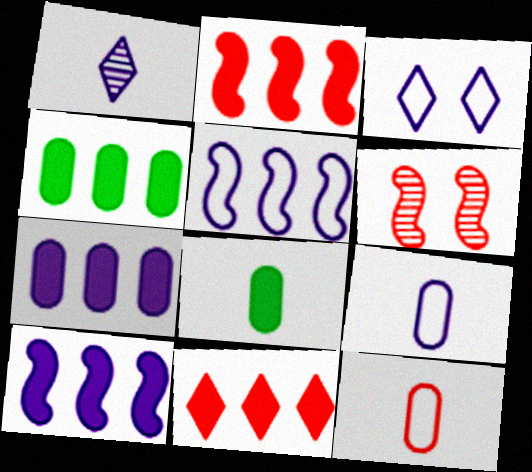[[3, 5, 9], 
[4, 10, 11], 
[6, 11, 12]]